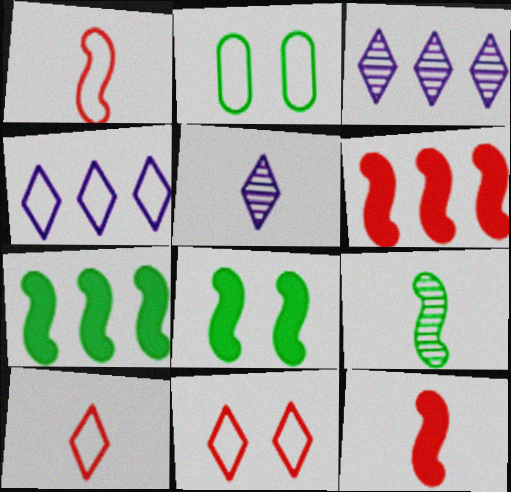[[1, 2, 4], 
[2, 3, 12], 
[2, 5, 6]]